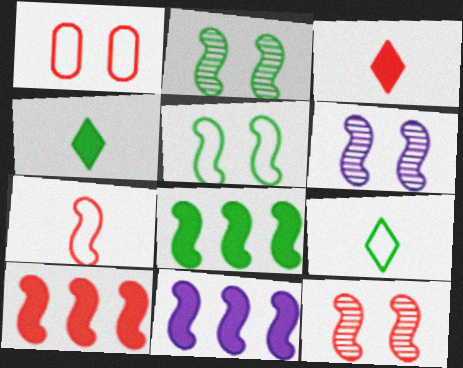[[2, 6, 12], 
[2, 7, 11], 
[6, 7, 8], 
[7, 10, 12], 
[8, 10, 11]]